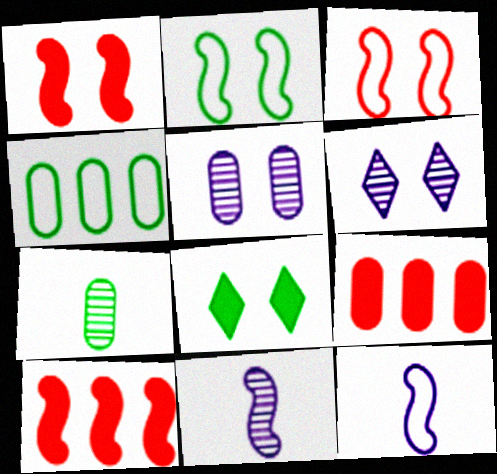[[2, 10, 11], 
[3, 5, 8]]